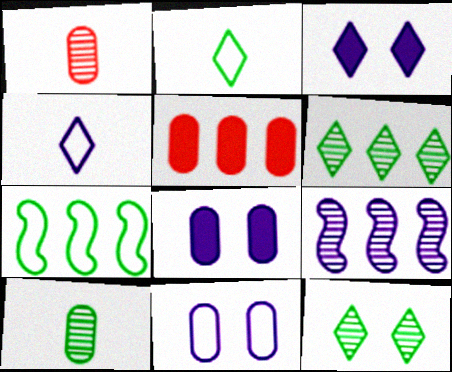[[1, 3, 7], 
[1, 9, 12], 
[4, 8, 9], 
[5, 10, 11]]